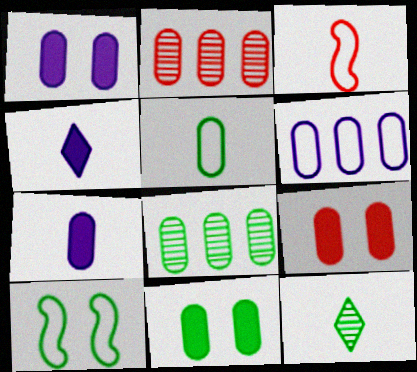[[1, 2, 5], 
[1, 9, 11], 
[2, 4, 10], 
[3, 7, 12], 
[5, 8, 11]]